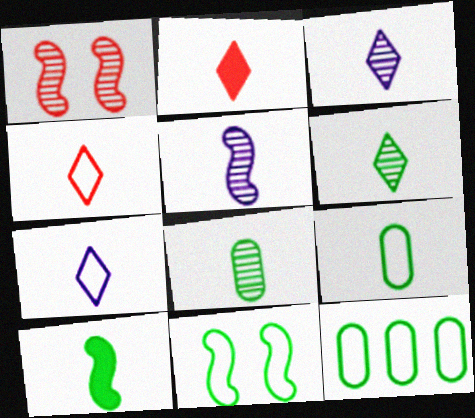[[2, 5, 9], 
[2, 6, 7], 
[6, 9, 10]]